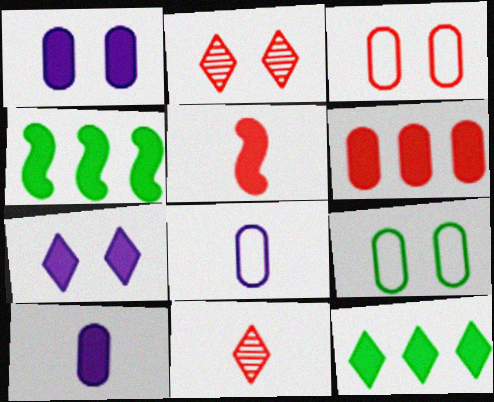[[1, 5, 12], 
[2, 4, 8]]